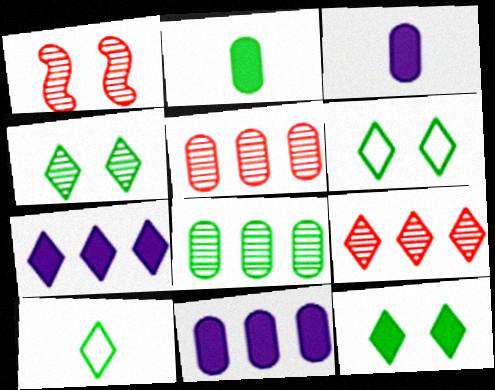[[1, 10, 11], 
[4, 6, 12]]